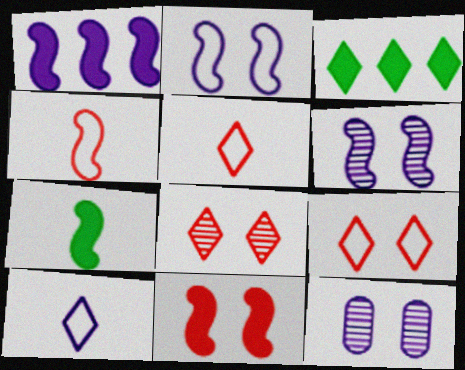[[1, 7, 11], 
[1, 10, 12], 
[3, 4, 12], 
[3, 8, 10]]